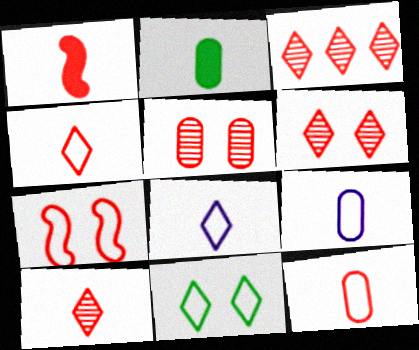[[1, 10, 12], 
[3, 6, 10]]